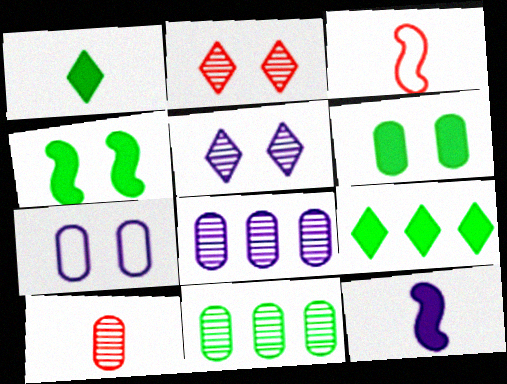[[2, 4, 7]]